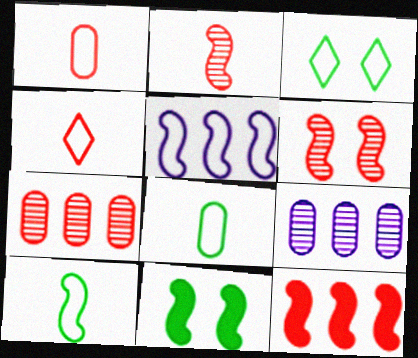[[1, 3, 5], 
[2, 5, 11], 
[4, 9, 11]]